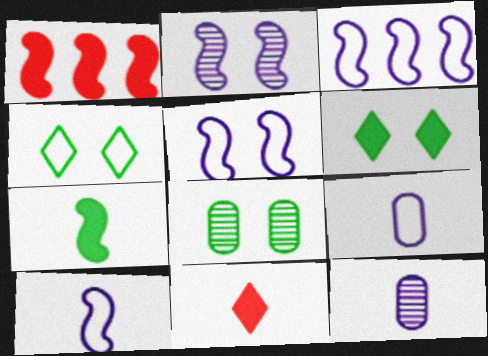[[1, 4, 12], 
[3, 5, 10], 
[3, 8, 11]]